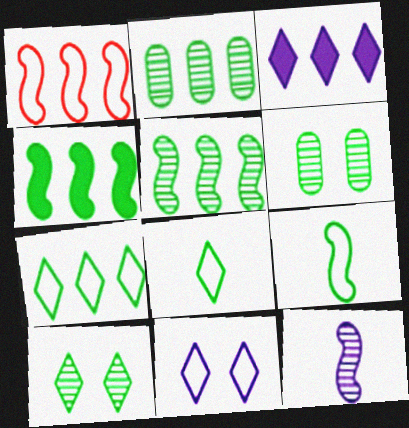[[1, 2, 3], 
[2, 4, 7], 
[4, 6, 8]]